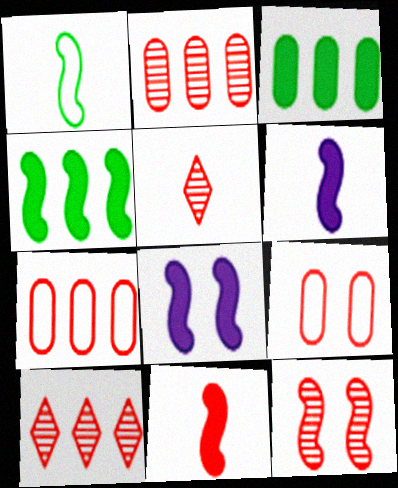[[2, 5, 12], 
[4, 8, 11], 
[9, 10, 11]]